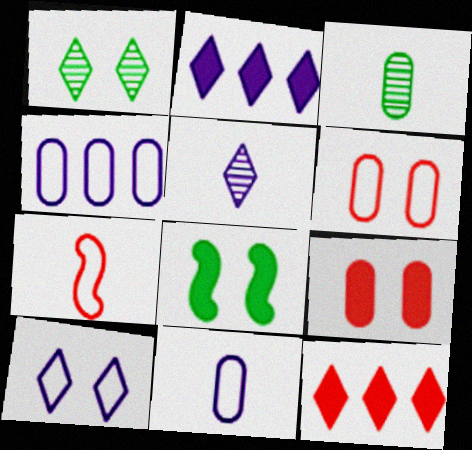[[2, 5, 10], 
[3, 4, 9]]